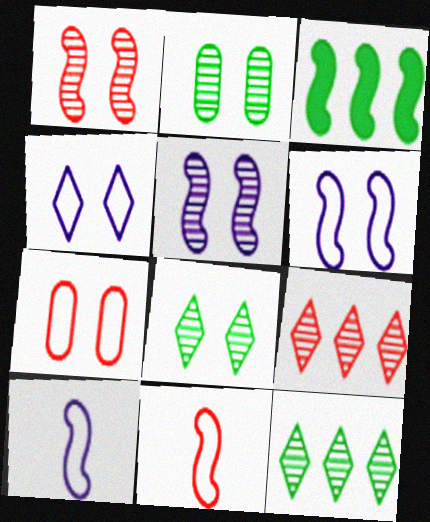[[1, 3, 10], 
[3, 5, 11]]